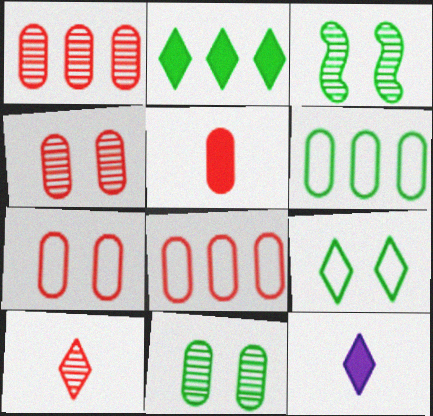[[1, 5, 7], 
[3, 8, 12], 
[4, 5, 8]]